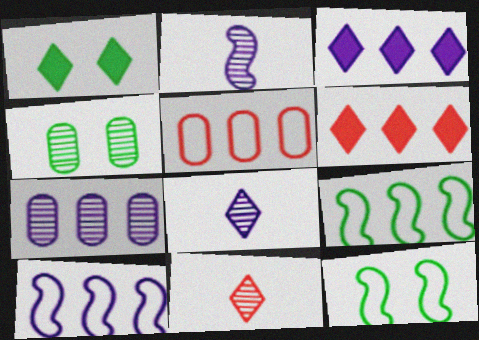[[1, 2, 5], 
[1, 4, 12], 
[3, 7, 10], 
[6, 7, 9]]